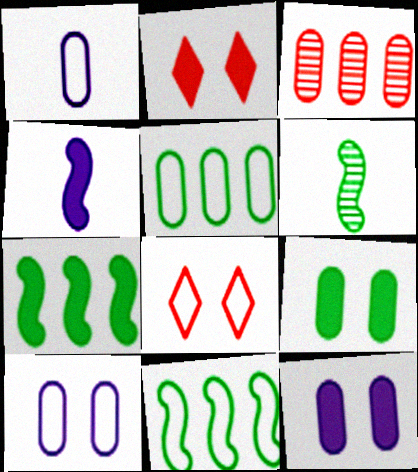[[1, 3, 9], 
[1, 8, 11]]